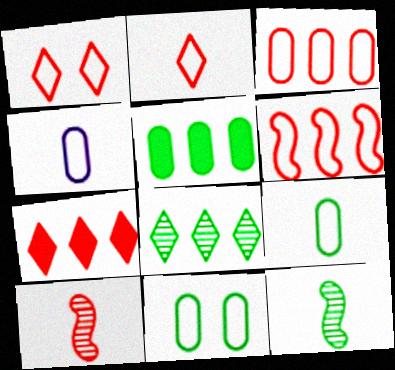[[3, 4, 11]]